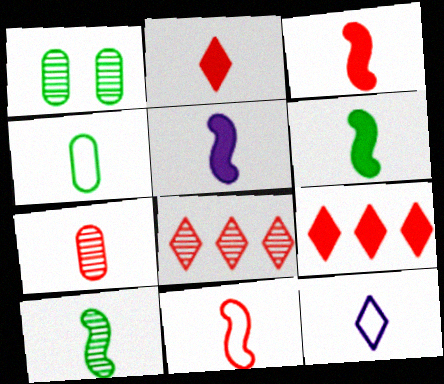[[2, 7, 11], 
[3, 5, 6], 
[4, 11, 12], 
[5, 10, 11], 
[6, 7, 12]]